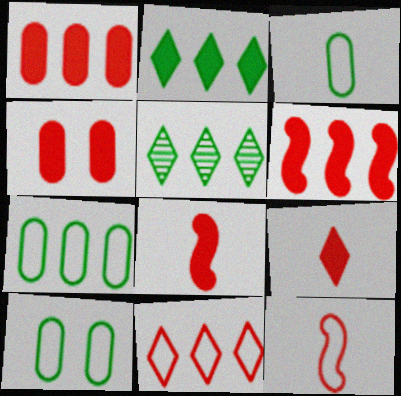[[3, 7, 10], 
[4, 6, 9]]